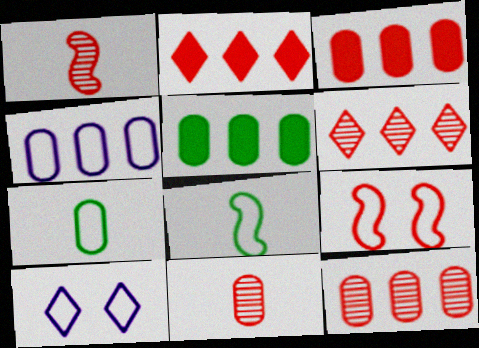[[1, 5, 10], 
[2, 9, 11], 
[4, 5, 12]]